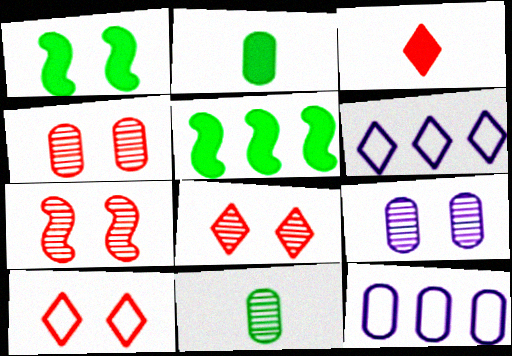[[1, 9, 10], 
[2, 4, 12], 
[2, 6, 7], 
[4, 7, 8]]